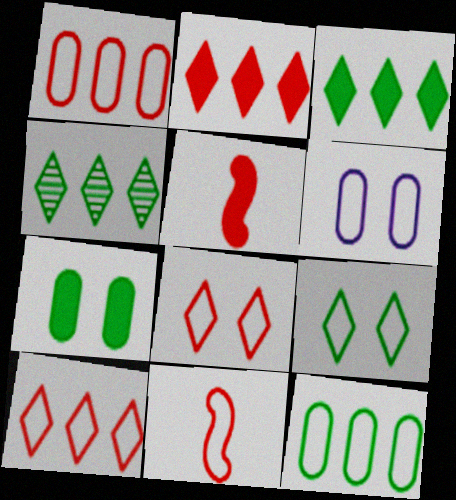[[1, 8, 11], 
[4, 5, 6]]